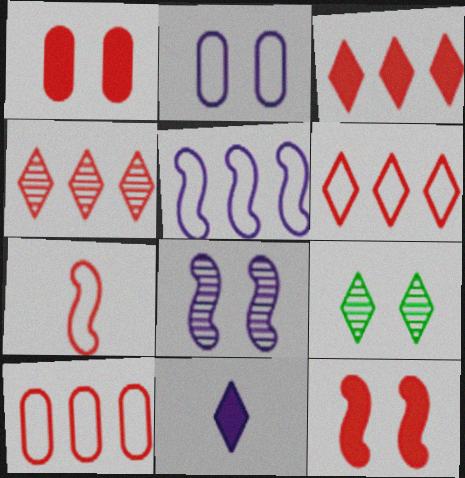[[1, 4, 7], 
[2, 9, 12], 
[3, 4, 6], 
[6, 9, 11]]